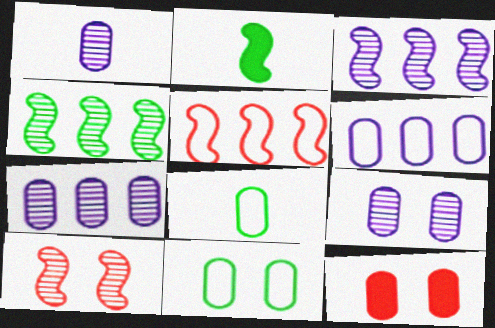[[1, 7, 9], 
[7, 8, 12], 
[9, 11, 12]]